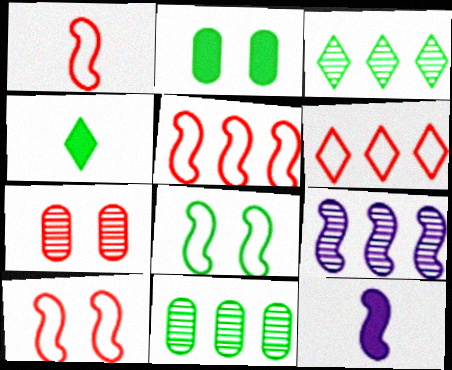[[1, 5, 10], 
[4, 8, 11]]